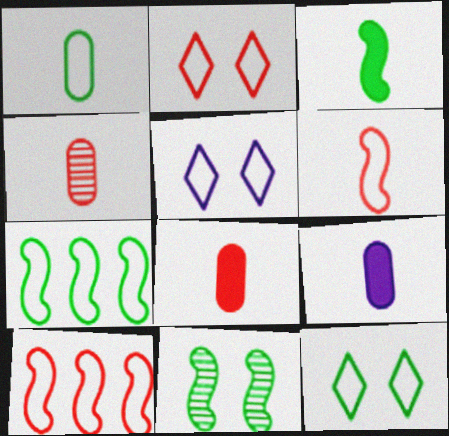[[1, 4, 9], 
[1, 5, 10], 
[1, 7, 12], 
[2, 5, 12], 
[3, 7, 11]]